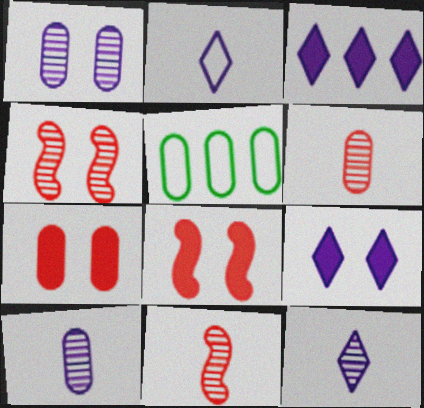[[5, 7, 10], 
[5, 8, 12], 
[5, 9, 11]]